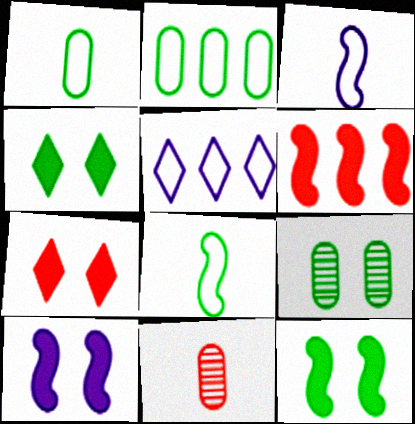[[5, 11, 12]]